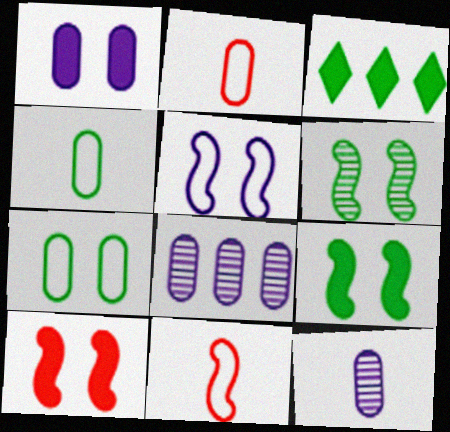[[3, 4, 6], 
[5, 6, 10]]